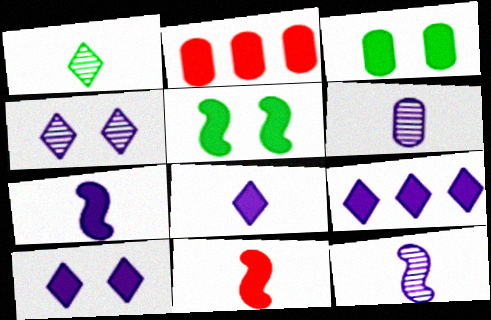[[2, 5, 8], 
[3, 9, 11], 
[8, 9, 10]]